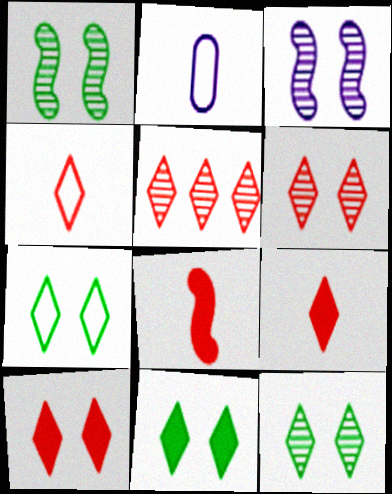[[4, 5, 10], 
[7, 11, 12]]